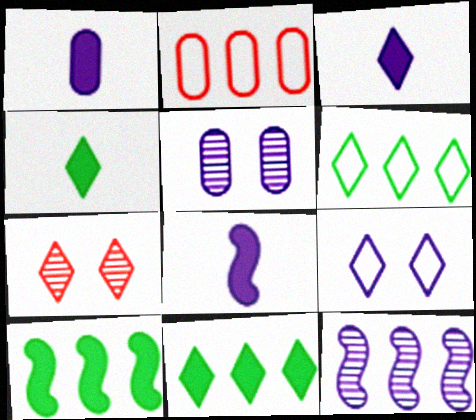[[1, 3, 8], 
[1, 9, 12], 
[2, 11, 12], 
[3, 6, 7]]